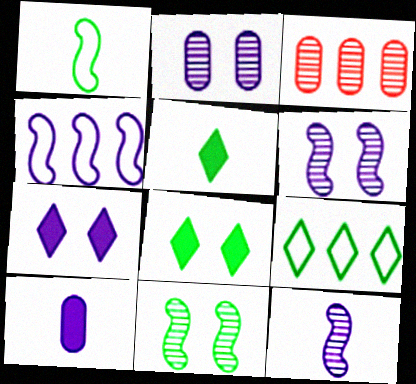[[1, 3, 7]]